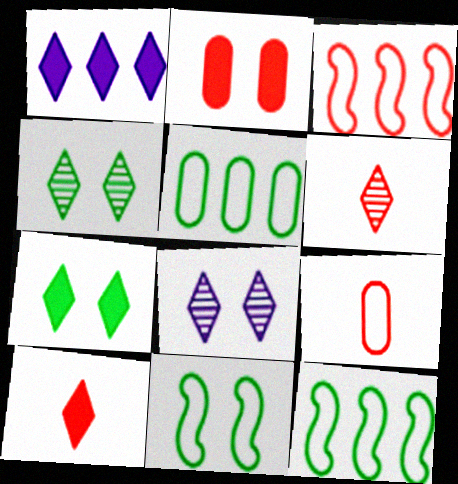[[1, 7, 10], 
[2, 3, 6], 
[2, 8, 11]]